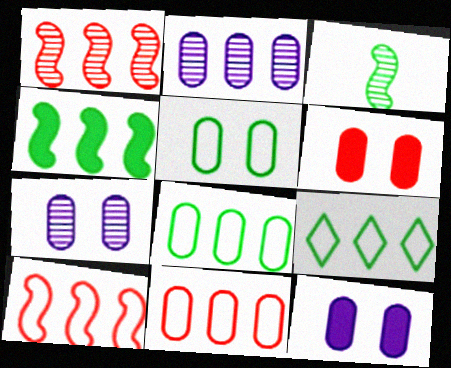[[5, 6, 7]]